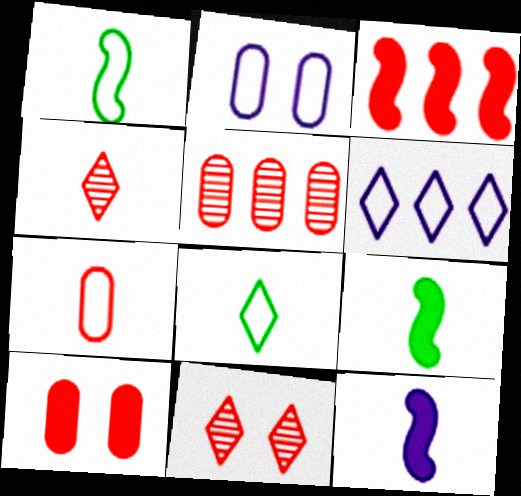[[3, 7, 11], 
[5, 7, 10]]